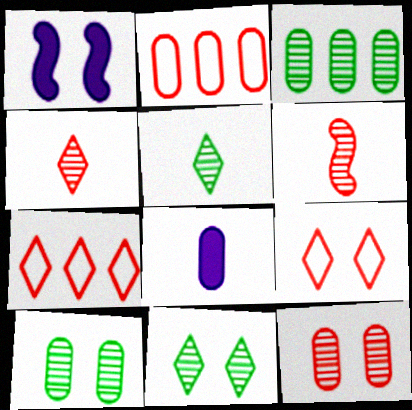[[1, 2, 5], 
[1, 9, 10], 
[2, 8, 10]]